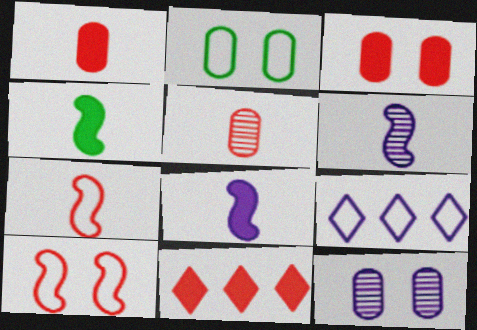[[2, 3, 12], 
[2, 6, 11], 
[2, 7, 9], 
[4, 6, 7], 
[5, 10, 11], 
[8, 9, 12]]